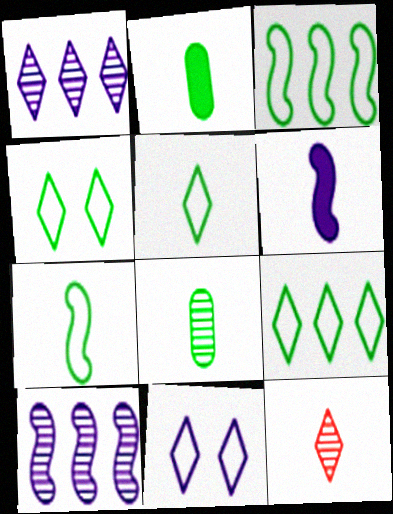[[4, 5, 9]]